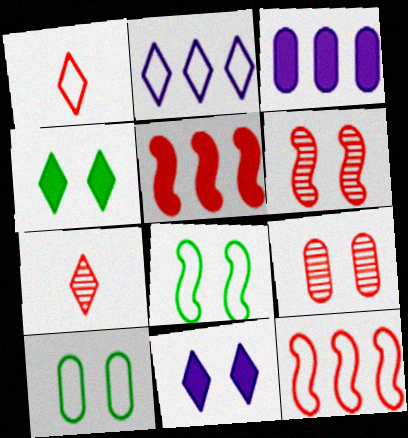[[1, 5, 9], 
[2, 4, 7], 
[3, 7, 8], 
[6, 10, 11], 
[8, 9, 11]]